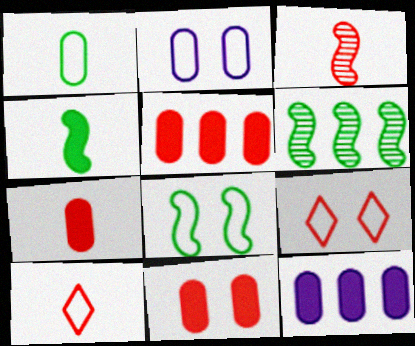[[2, 8, 9], 
[3, 5, 9], 
[3, 7, 10], 
[4, 6, 8], 
[5, 7, 11]]